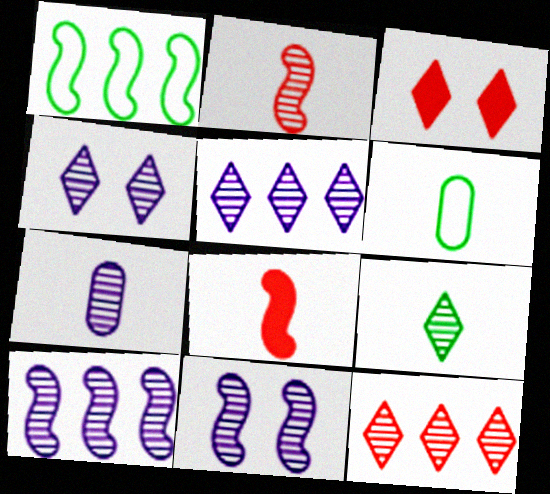[[1, 3, 7], 
[1, 8, 11], 
[2, 7, 9], 
[3, 6, 10], 
[4, 7, 10], 
[4, 9, 12], 
[5, 7, 11]]